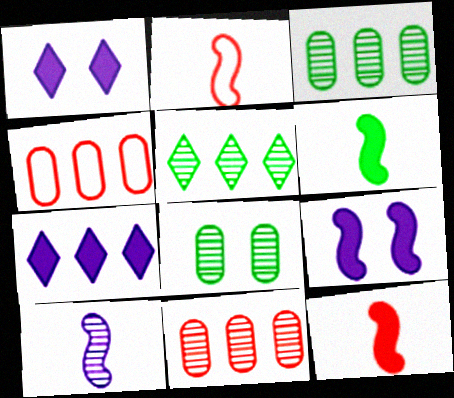[[1, 2, 3], 
[2, 6, 10], 
[2, 7, 8]]